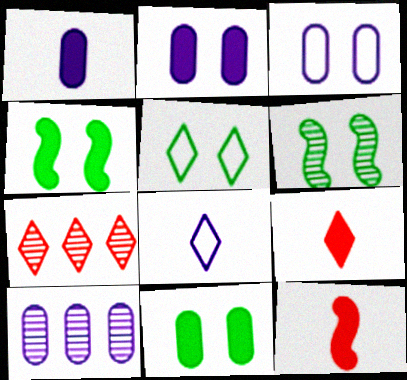[[1, 3, 10], 
[5, 6, 11], 
[5, 10, 12]]